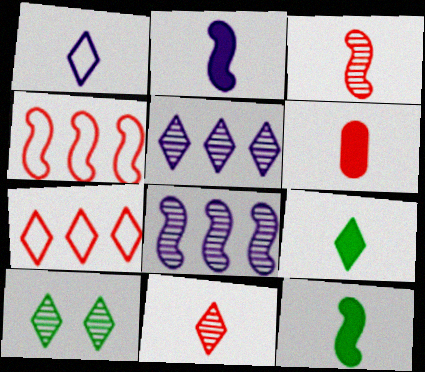[[1, 9, 11], 
[2, 6, 9], 
[5, 10, 11]]